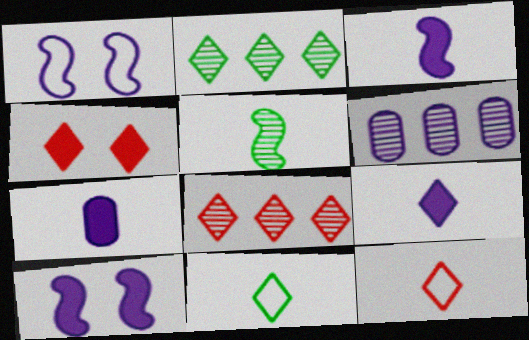[[1, 6, 9], 
[3, 7, 9], 
[4, 8, 12], 
[5, 7, 12]]